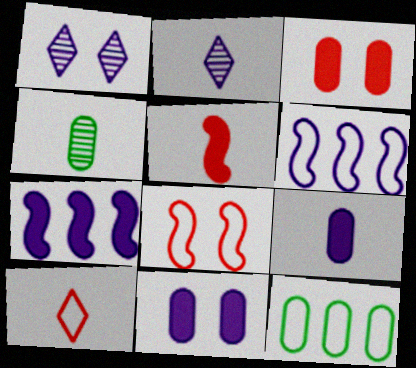[[1, 5, 12], 
[1, 6, 9], 
[2, 6, 11]]